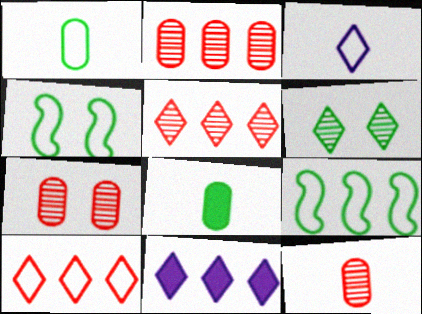[[2, 7, 12], 
[2, 9, 11], 
[4, 11, 12], 
[6, 8, 9]]